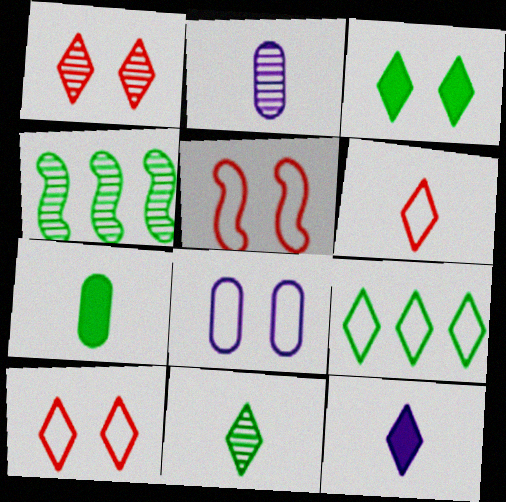[[1, 2, 4], 
[1, 9, 12], 
[3, 9, 11], 
[6, 11, 12]]